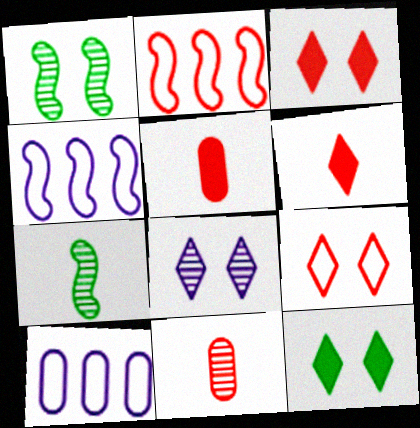[[1, 6, 10], 
[2, 3, 11], 
[3, 7, 10], 
[4, 11, 12], 
[8, 9, 12]]